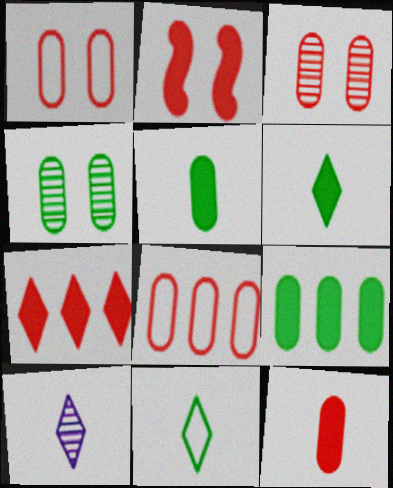[[2, 7, 12], 
[3, 8, 12]]